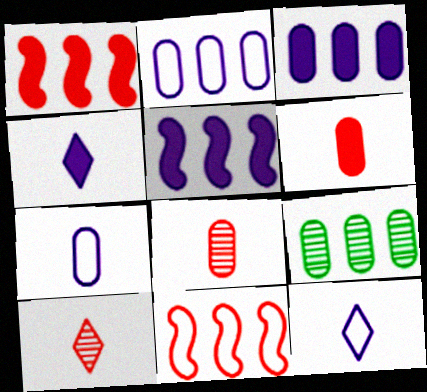[]